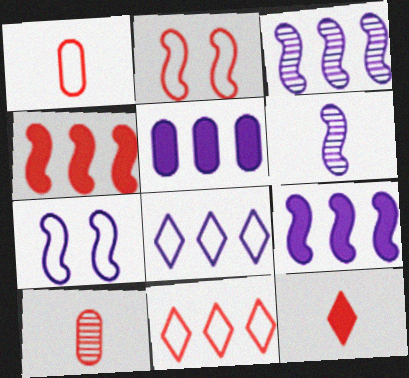[[1, 2, 11], 
[3, 5, 8], 
[6, 7, 9]]